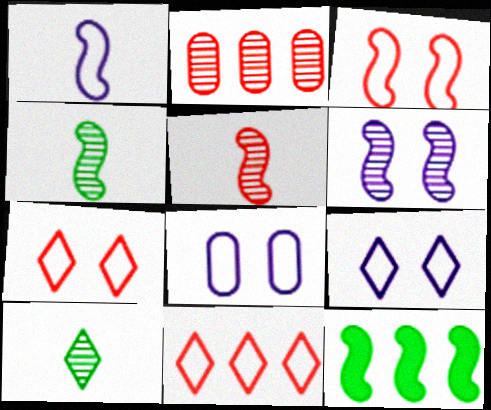[[2, 6, 10]]